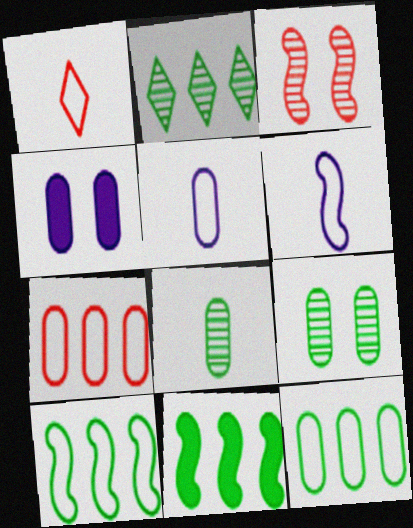[[2, 11, 12], 
[3, 6, 11], 
[4, 7, 8]]